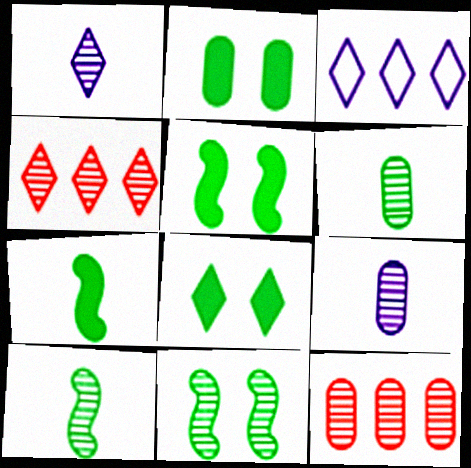[[1, 11, 12], 
[2, 5, 8], 
[4, 9, 11]]